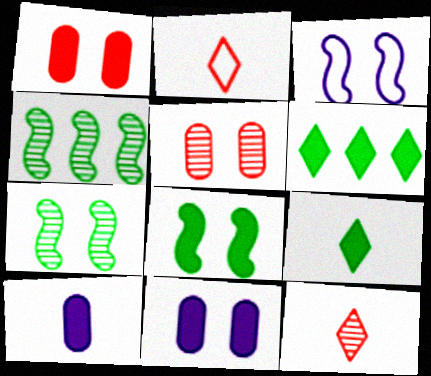[[2, 4, 11]]